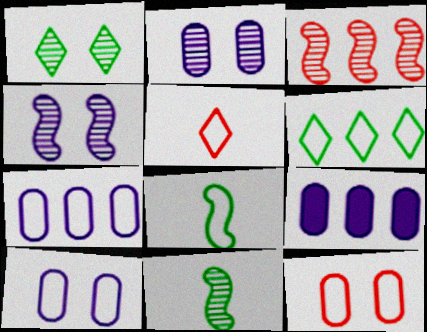[[3, 4, 11], 
[3, 6, 9]]